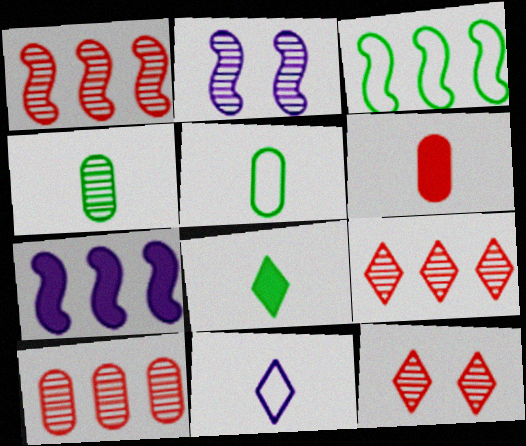[[1, 3, 7], 
[1, 9, 10], 
[2, 4, 9], 
[5, 7, 12]]